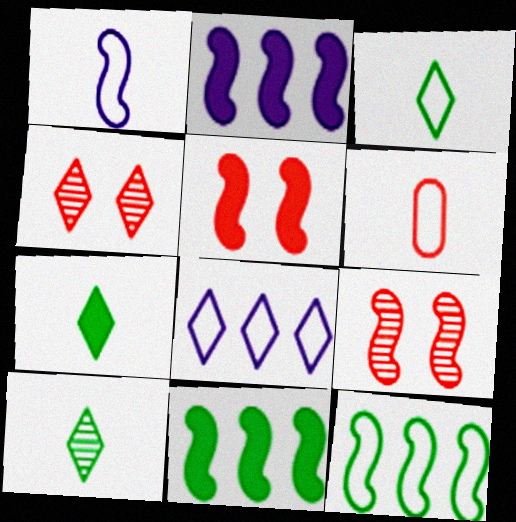[[1, 3, 6], 
[1, 9, 11], 
[3, 7, 10], 
[4, 7, 8]]